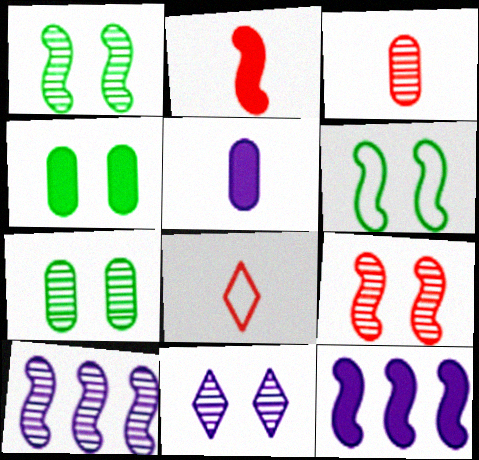[[2, 3, 8], 
[2, 6, 10], 
[4, 8, 10], 
[7, 8, 12], 
[7, 9, 11]]